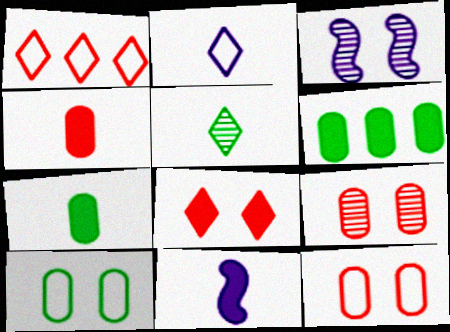[[1, 3, 7], 
[3, 8, 10], 
[6, 8, 11]]